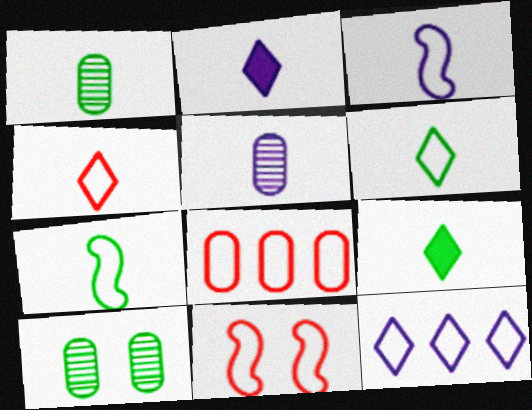[[1, 7, 9], 
[2, 3, 5], 
[4, 8, 11]]